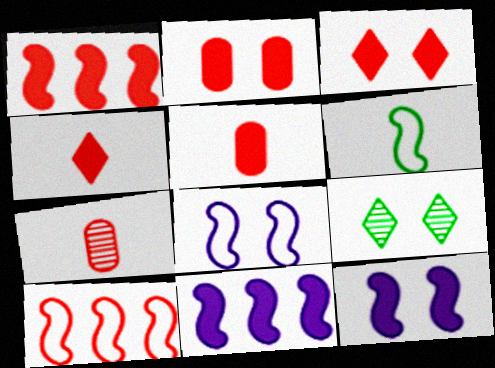[[1, 2, 4], 
[1, 3, 5], 
[2, 8, 9], 
[3, 7, 10], 
[6, 8, 10]]